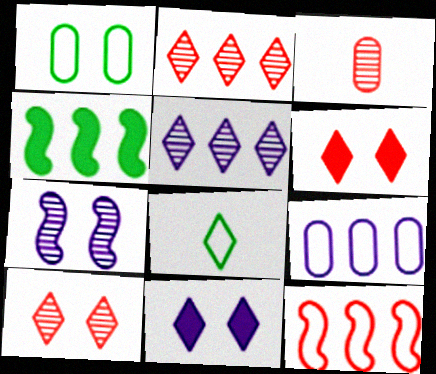[[1, 6, 7], 
[2, 4, 9], 
[2, 8, 11], 
[3, 6, 12], 
[5, 6, 8]]